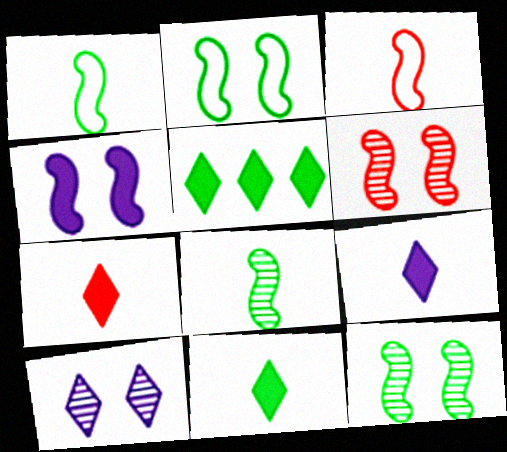[[2, 4, 6], 
[7, 9, 11]]